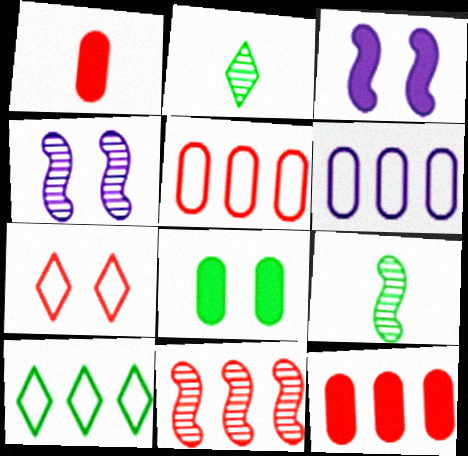[[1, 4, 10], 
[1, 7, 11], 
[2, 3, 5], 
[4, 7, 8], 
[4, 9, 11], 
[8, 9, 10]]